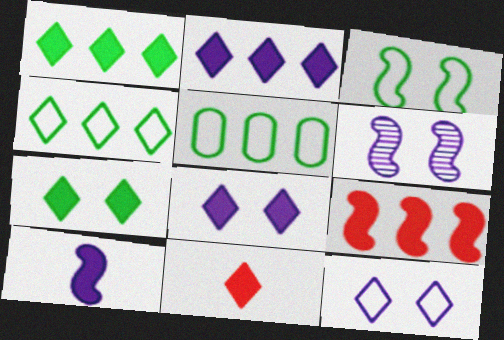[[1, 8, 11], 
[2, 7, 11], 
[5, 6, 11]]